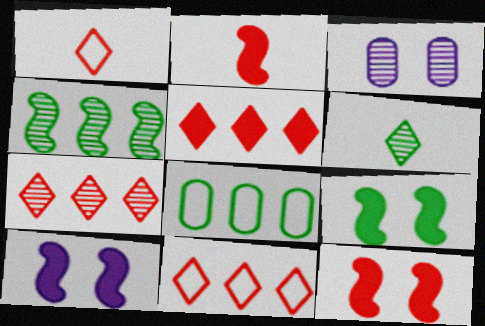[[5, 7, 11], 
[6, 8, 9], 
[9, 10, 12]]